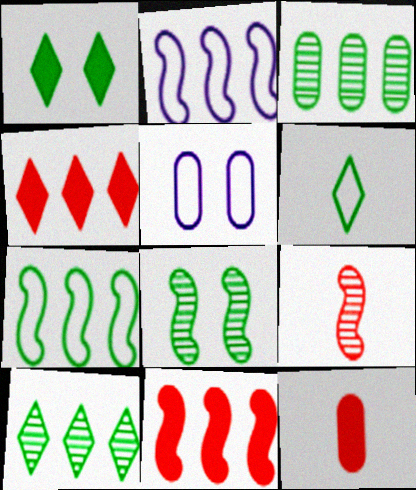[[1, 6, 10], 
[2, 3, 4], 
[3, 5, 12]]